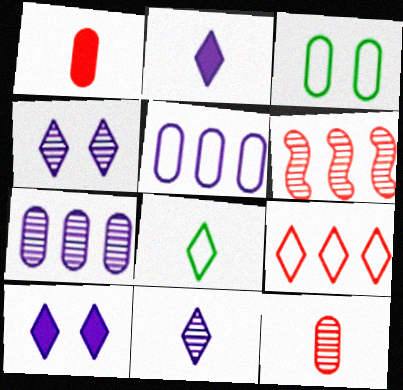[[1, 3, 7], 
[2, 3, 6]]